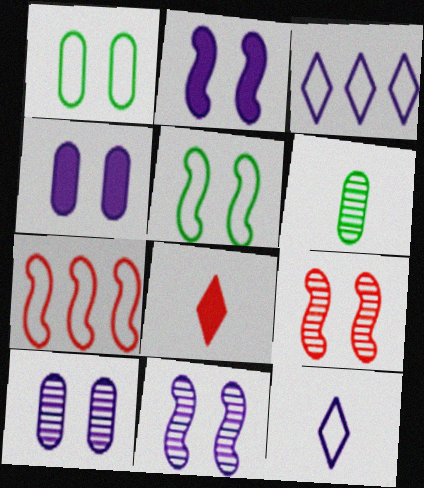[[1, 7, 12], 
[2, 5, 9]]